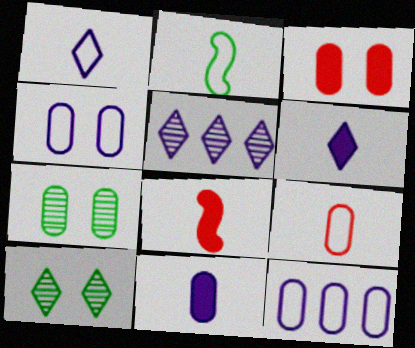[[1, 2, 9], 
[2, 3, 5], 
[3, 4, 7], 
[8, 10, 12]]